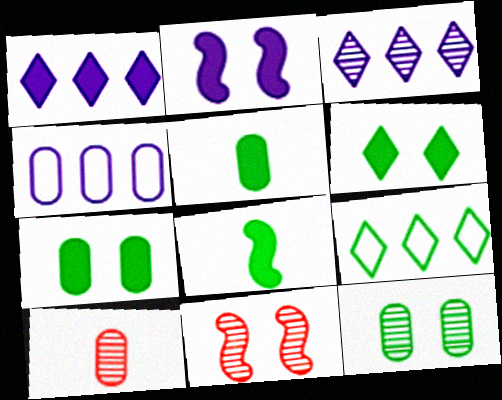[[2, 9, 10], 
[4, 7, 10], 
[8, 9, 12]]